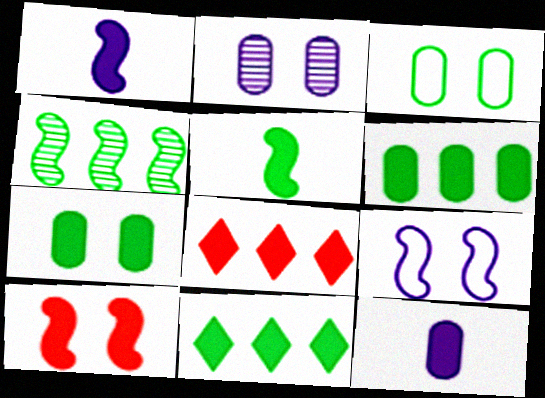[[1, 7, 8], 
[5, 7, 11], 
[10, 11, 12]]